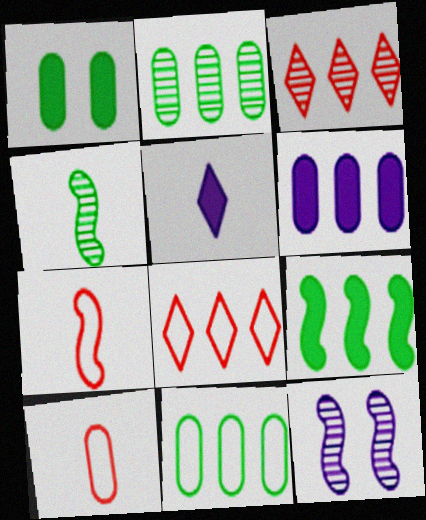[[4, 5, 10], 
[7, 9, 12]]